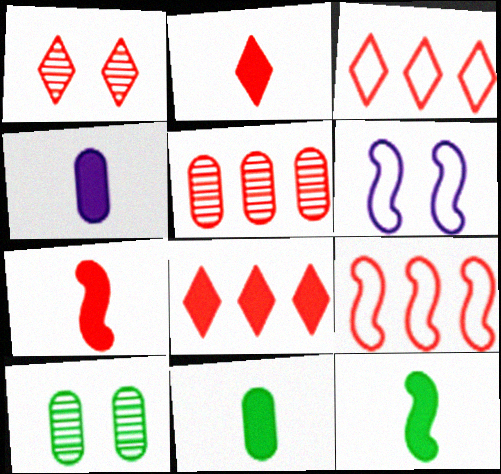[[1, 2, 3], 
[2, 4, 12], 
[5, 8, 9]]